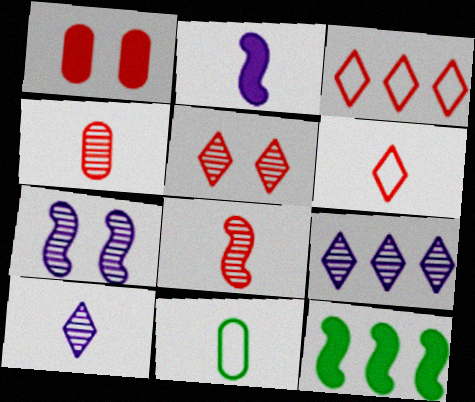[[1, 3, 8]]